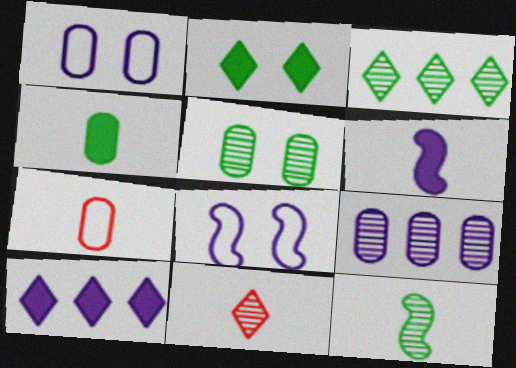[[3, 5, 12]]